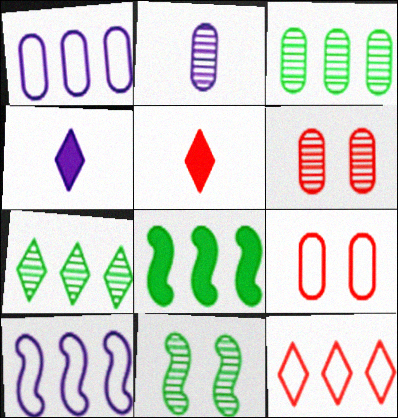[[1, 5, 11], 
[2, 3, 6]]